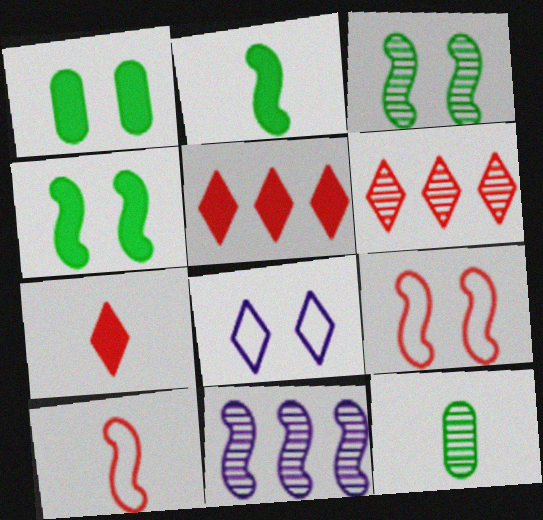[[2, 9, 11], 
[4, 10, 11]]